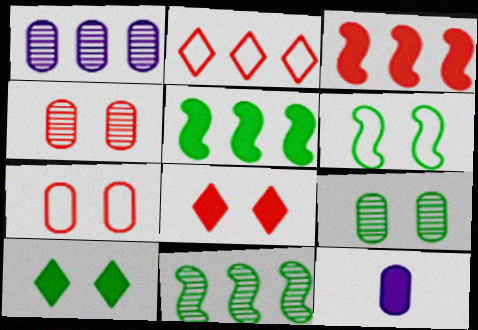[[1, 2, 5], 
[3, 10, 12], 
[5, 8, 12], 
[6, 9, 10]]